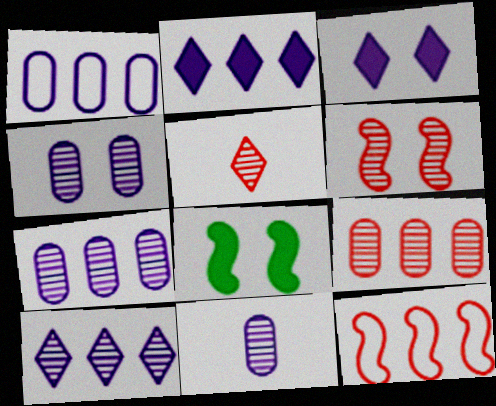[[1, 5, 8], 
[4, 7, 11], 
[5, 6, 9]]